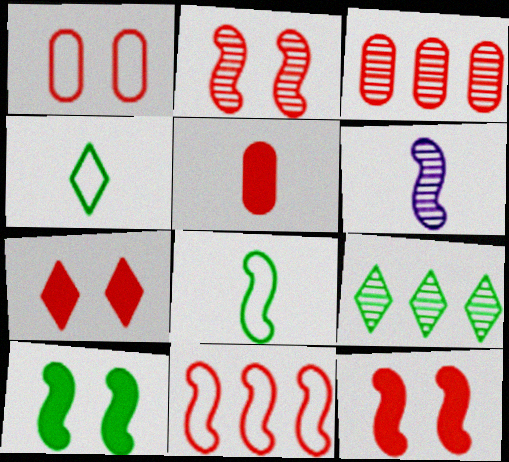[[1, 2, 7], 
[1, 3, 5], 
[4, 5, 6], 
[6, 10, 11]]